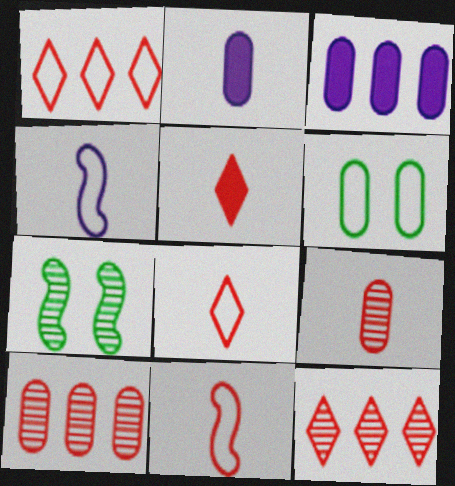[[1, 2, 7], 
[1, 4, 6], 
[2, 6, 10], 
[3, 6, 9], 
[3, 7, 8], 
[5, 9, 11]]